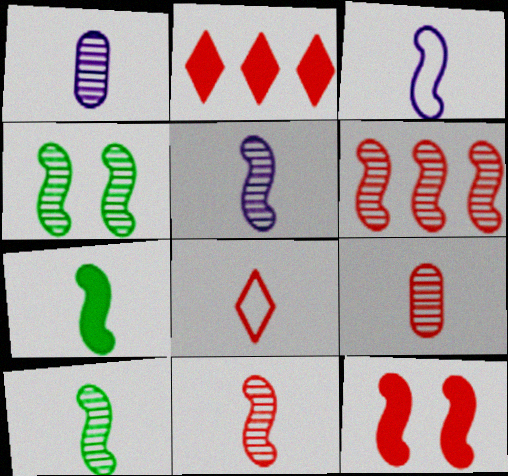[[1, 7, 8], 
[3, 7, 11], 
[4, 5, 6], 
[5, 10, 11]]